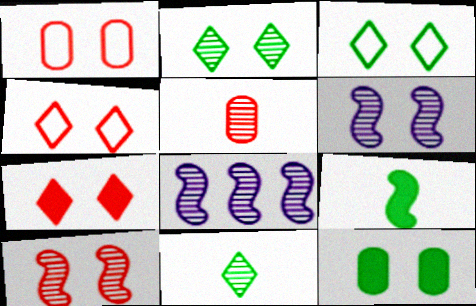[[1, 7, 10], 
[2, 5, 8], 
[4, 6, 12]]